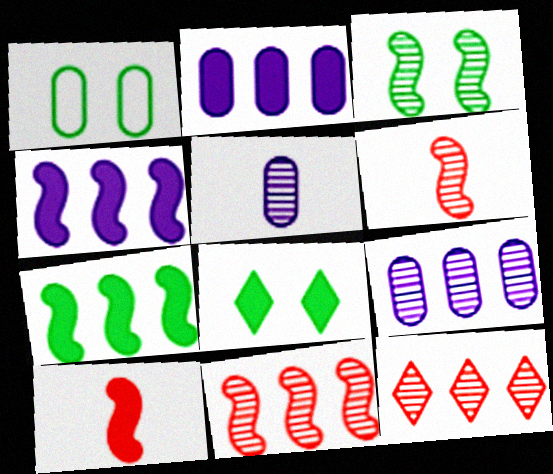[[1, 3, 8], 
[2, 8, 10], 
[3, 5, 12]]